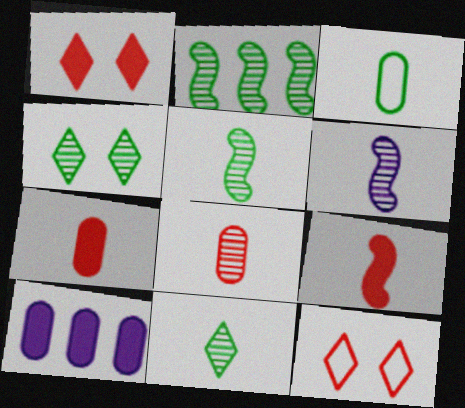[[5, 10, 12], 
[6, 8, 11]]